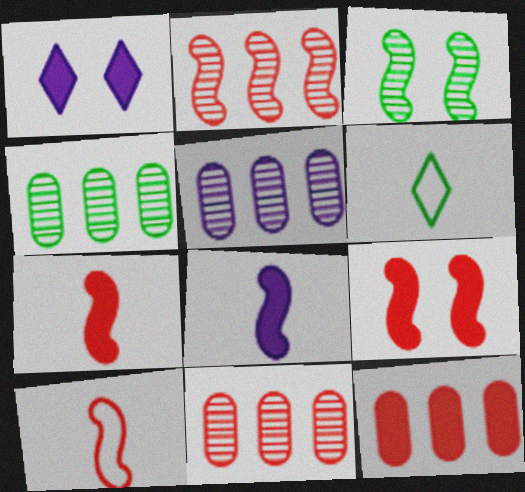[[1, 4, 10], 
[2, 9, 10], 
[4, 5, 11], 
[5, 6, 9]]